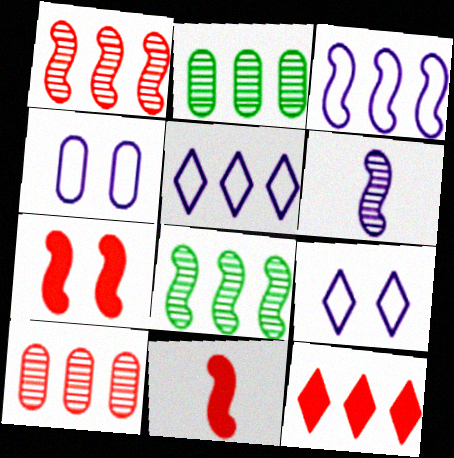[[2, 3, 12], 
[2, 9, 11]]